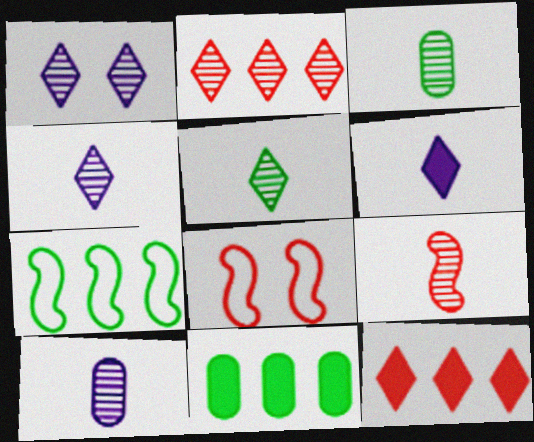[[1, 2, 5], 
[3, 4, 9], 
[4, 8, 11], 
[5, 9, 10]]